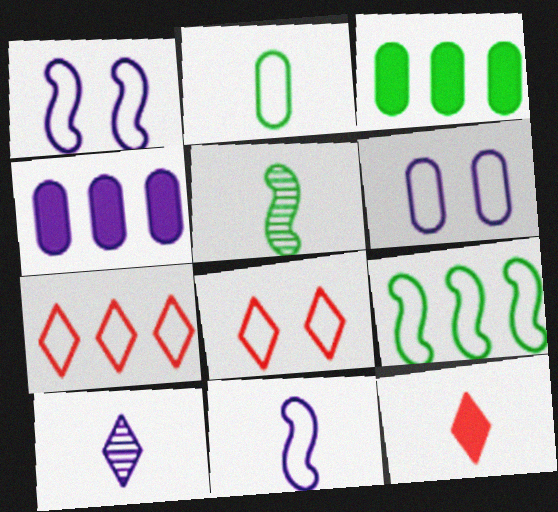[[1, 2, 7], 
[1, 4, 10], 
[4, 5, 8]]